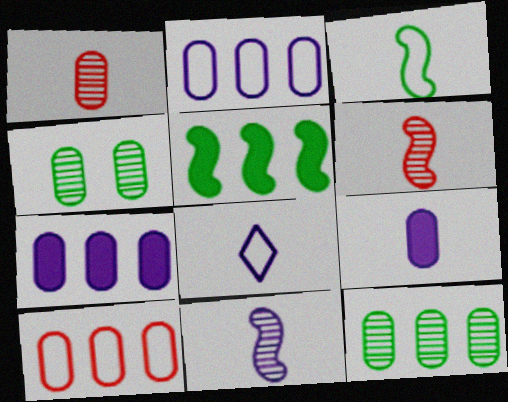[[4, 9, 10], 
[7, 10, 12], 
[8, 9, 11]]